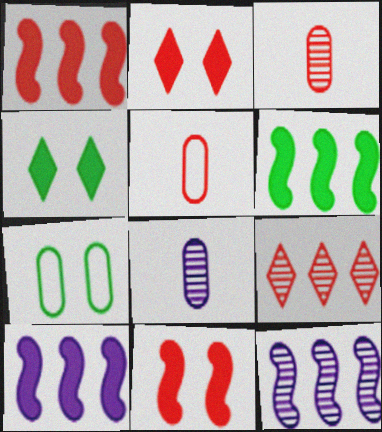[[1, 6, 10], 
[4, 5, 12], 
[5, 9, 11]]